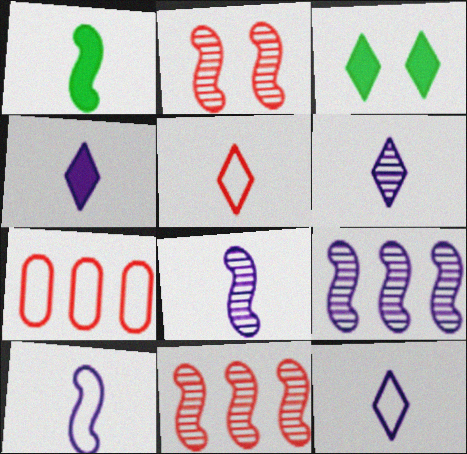[[3, 7, 8], 
[4, 6, 12]]